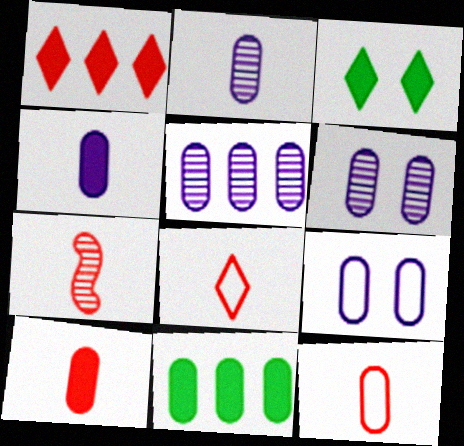[[2, 5, 6], 
[4, 5, 9], 
[6, 11, 12], 
[7, 8, 10]]